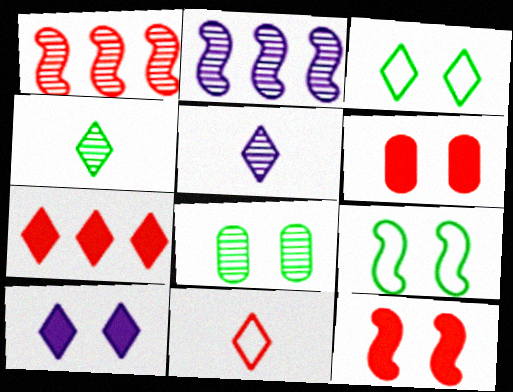[[1, 5, 8], 
[1, 6, 11], 
[3, 5, 7]]